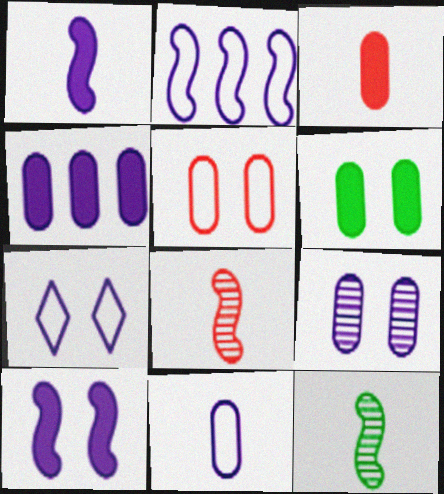[[2, 7, 11], 
[3, 4, 6], 
[4, 9, 11], 
[5, 6, 9], 
[7, 9, 10]]